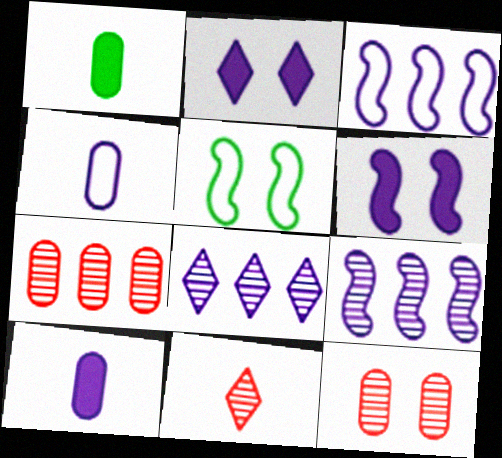[[2, 4, 9], 
[2, 5, 12], 
[4, 6, 8]]